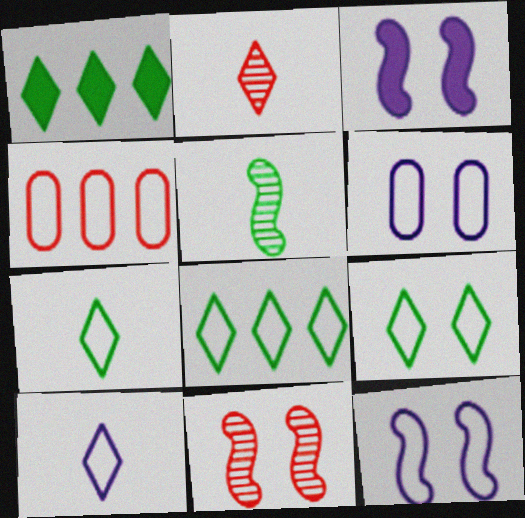[[4, 7, 12], 
[7, 8, 9]]